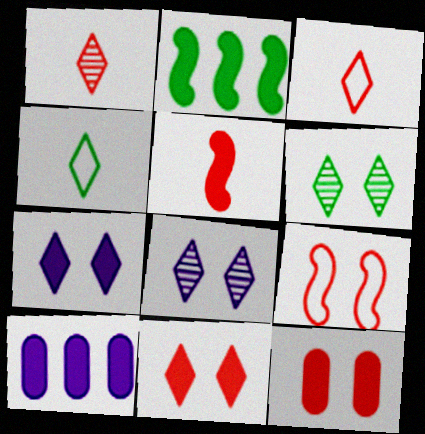[]